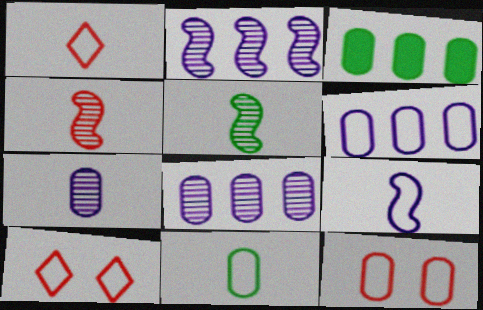[[1, 9, 11], 
[3, 7, 12], 
[6, 11, 12]]